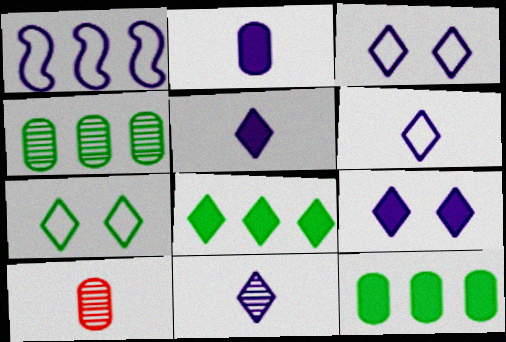[[5, 6, 11]]